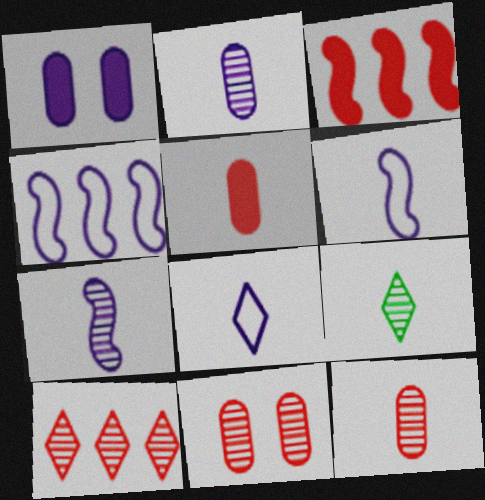[[5, 6, 9], 
[7, 9, 12]]